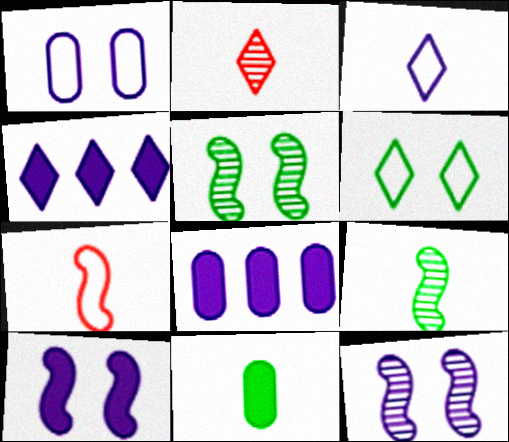[[2, 4, 6], 
[3, 8, 12]]